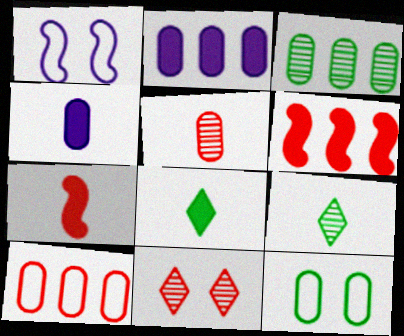[[2, 3, 10], 
[2, 5, 12], 
[4, 7, 8], 
[7, 10, 11]]